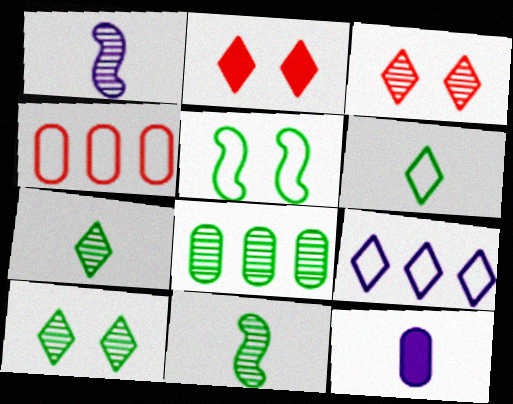[[1, 3, 8], 
[2, 7, 9], 
[8, 10, 11]]